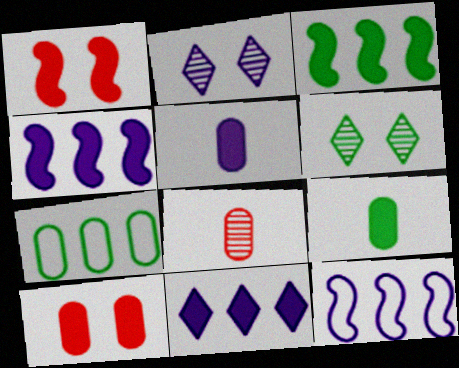[[1, 9, 11], 
[2, 5, 12]]